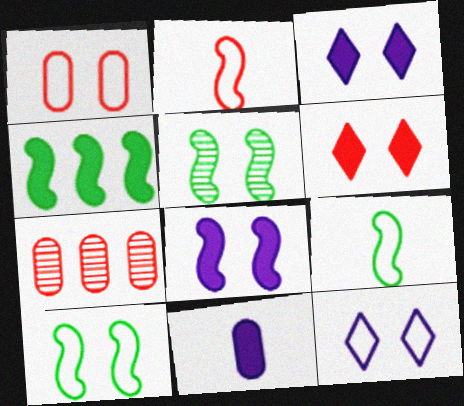[[1, 3, 5], 
[1, 10, 12], 
[2, 6, 7], 
[3, 7, 9], 
[4, 5, 9], 
[4, 6, 11]]